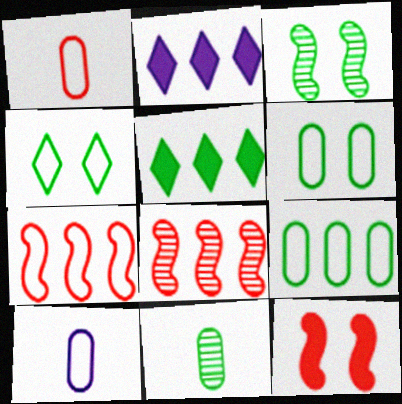[[1, 2, 3], 
[2, 8, 9], 
[4, 7, 10]]